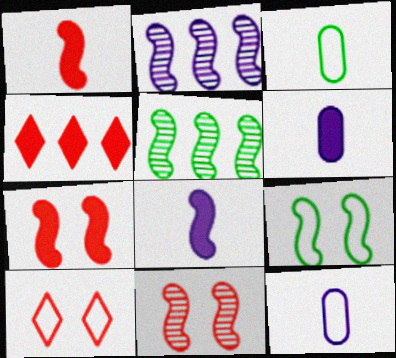[[1, 2, 9], 
[5, 6, 10]]